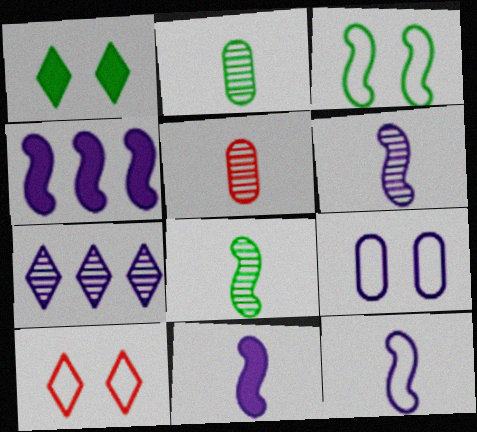[[2, 4, 10], 
[3, 9, 10], 
[6, 11, 12], 
[7, 9, 11]]